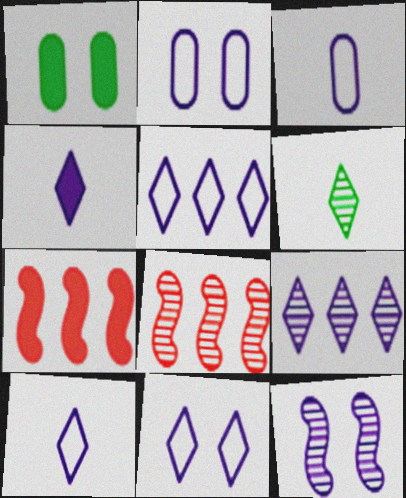[[1, 4, 7], 
[1, 8, 10], 
[2, 6, 7], 
[4, 9, 11], 
[5, 10, 11]]